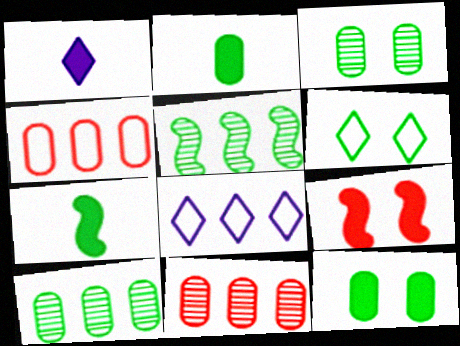[[2, 5, 6], 
[6, 7, 10]]